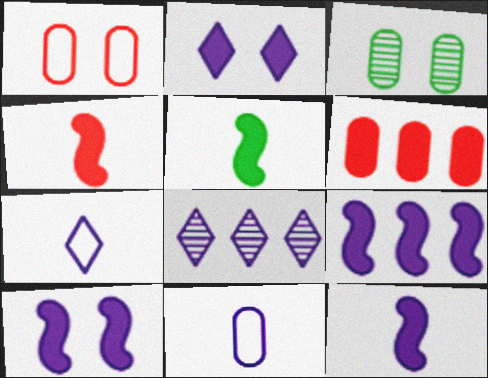[[1, 5, 8], 
[2, 5, 6], 
[2, 7, 8], 
[3, 6, 11], 
[4, 5, 12], 
[8, 10, 11], 
[9, 10, 12]]